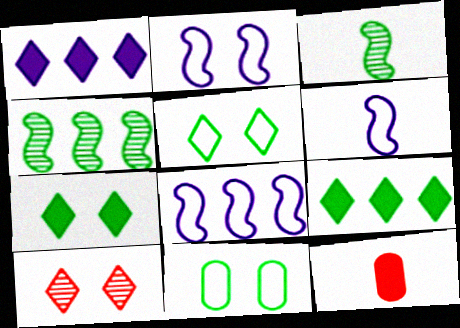[[2, 6, 8], 
[3, 9, 11]]